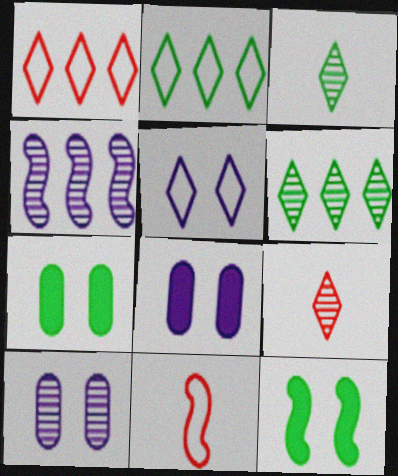[[4, 11, 12], 
[6, 8, 11]]